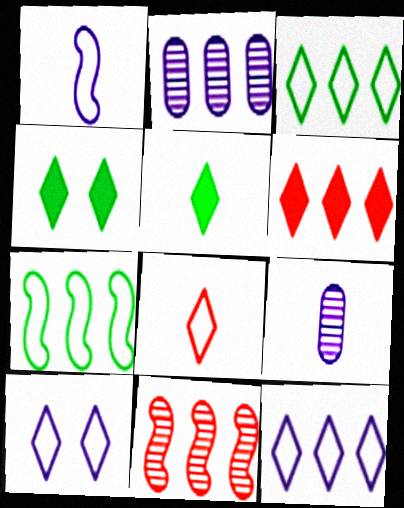[[2, 6, 7], 
[3, 8, 10]]